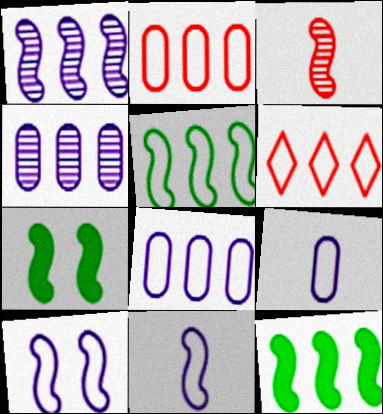[[3, 10, 12], 
[4, 6, 12], 
[5, 6, 8]]